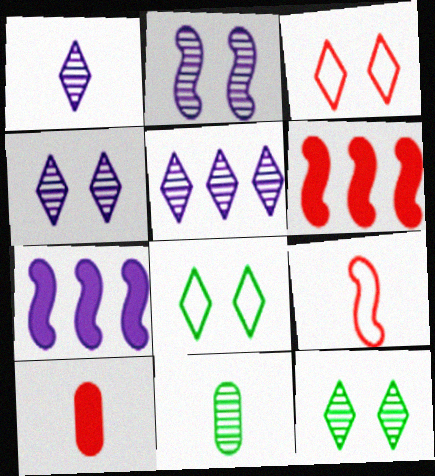[[1, 4, 5], 
[3, 7, 11]]